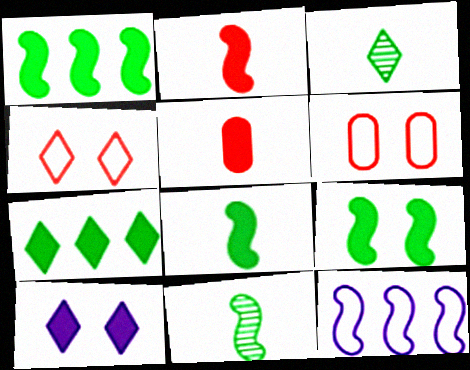[[1, 5, 10], 
[1, 8, 9]]